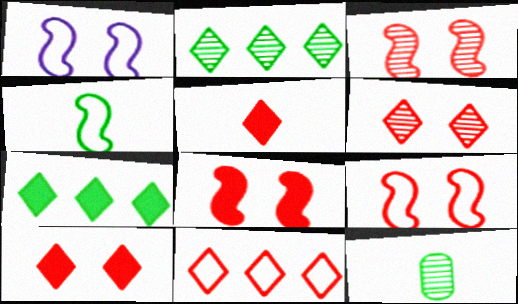[[3, 8, 9], 
[5, 6, 11]]